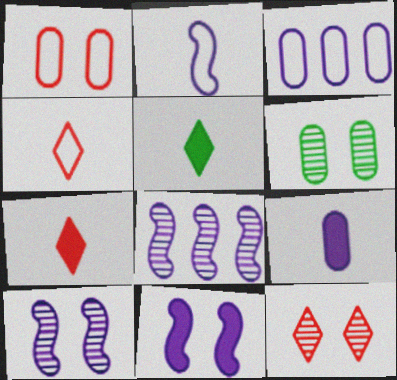[[1, 5, 8], 
[2, 8, 11], 
[6, 10, 12]]